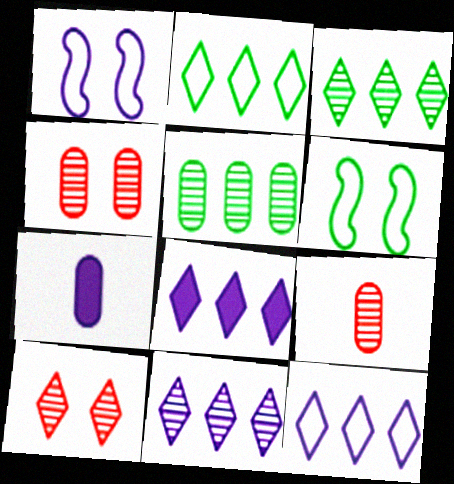[[1, 7, 11], 
[6, 8, 9], 
[8, 11, 12]]